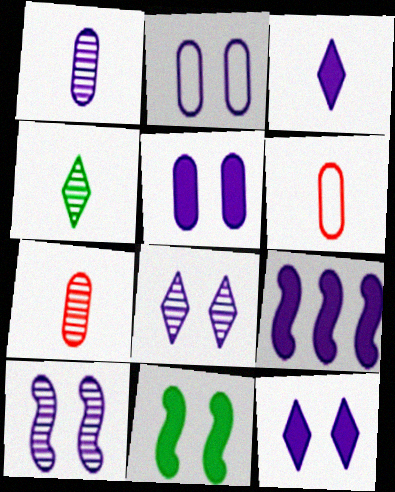[[2, 10, 12], 
[3, 5, 9]]